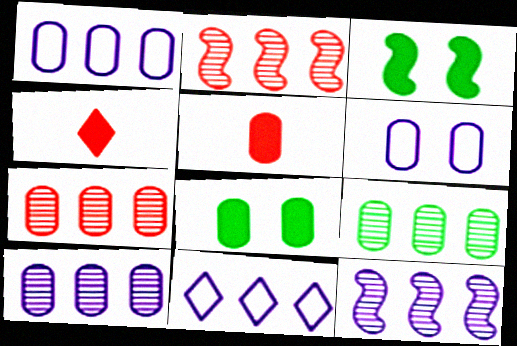[[5, 6, 9], 
[7, 9, 10]]